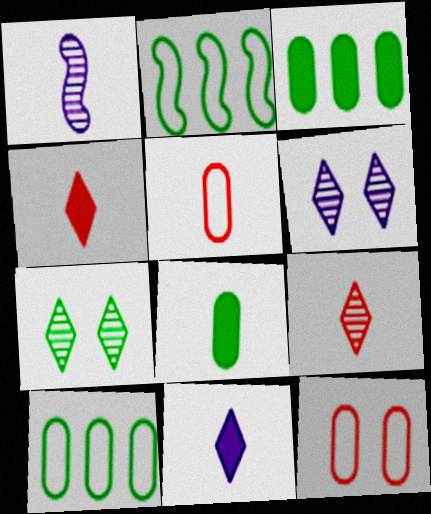[[2, 7, 8]]